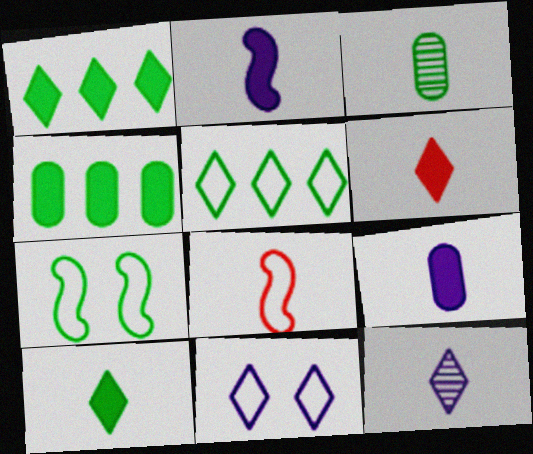[[1, 3, 7]]